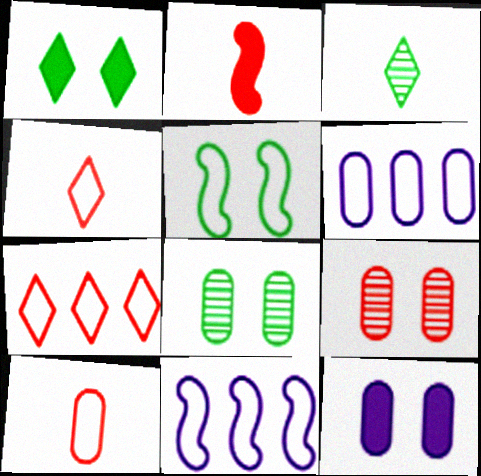[[1, 5, 8], 
[2, 7, 9], 
[4, 5, 6]]